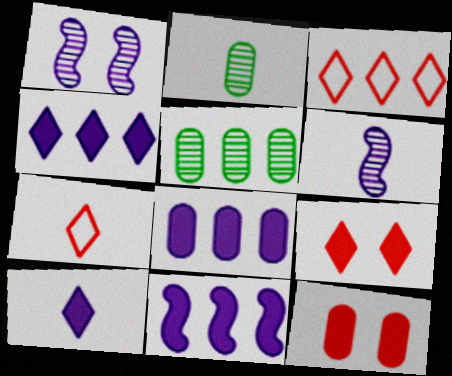[[3, 5, 11], 
[4, 8, 11]]